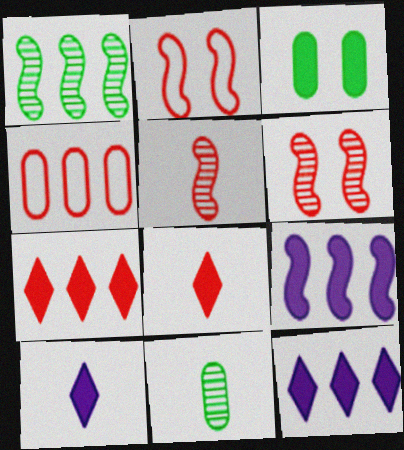[[1, 4, 12], 
[2, 11, 12], 
[3, 8, 9], 
[4, 6, 8]]